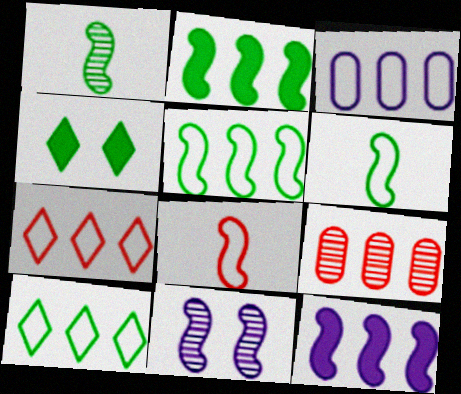[[2, 8, 11], 
[3, 5, 7], 
[9, 10, 12]]